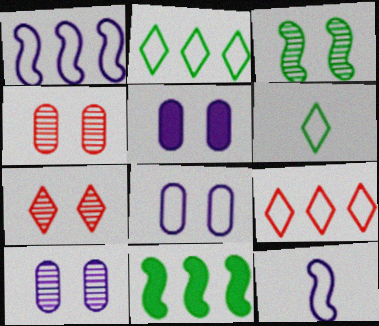[[3, 7, 10], 
[5, 8, 10]]